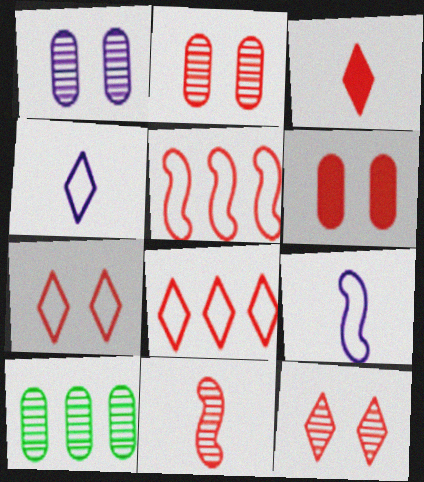[[2, 3, 5], 
[3, 8, 12], 
[6, 8, 11]]